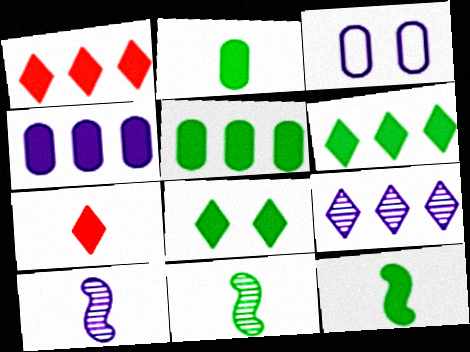[[1, 3, 11], 
[5, 8, 12]]